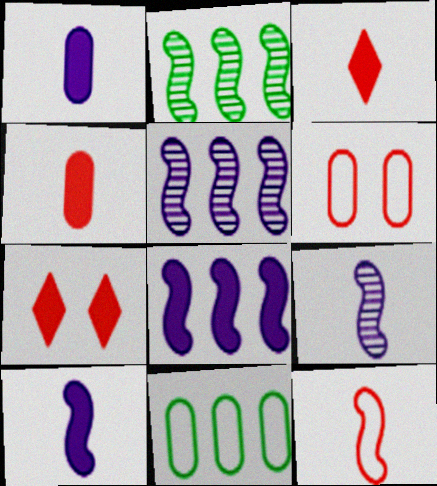[[7, 9, 11]]